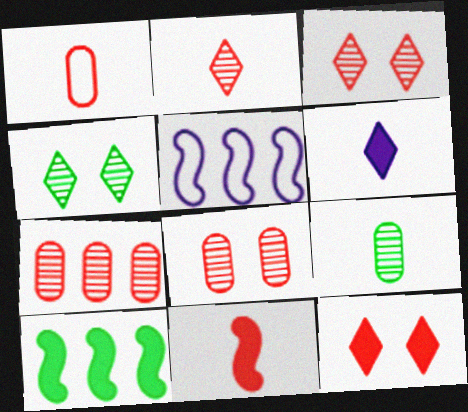[[1, 2, 11], 
[5, 9, 12]]